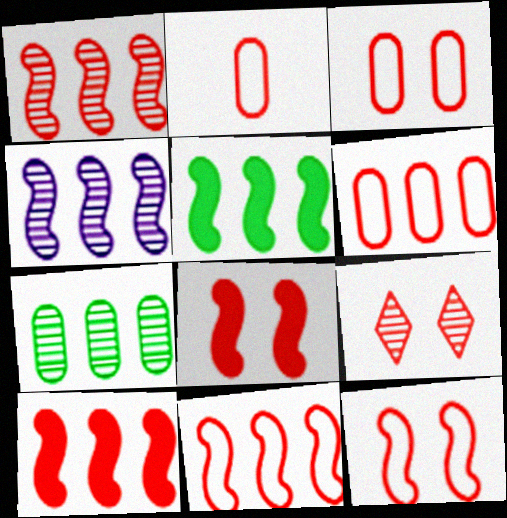[[1, 10, 11], 
[2, 3, 6], 
[2, 9, 10], 
[3, 8, 9], 
[4, 5, 11]]